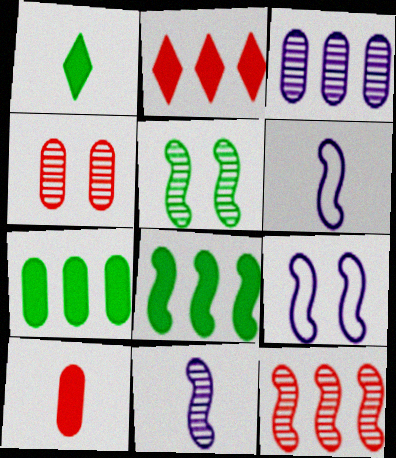[[5, 11, 12]]